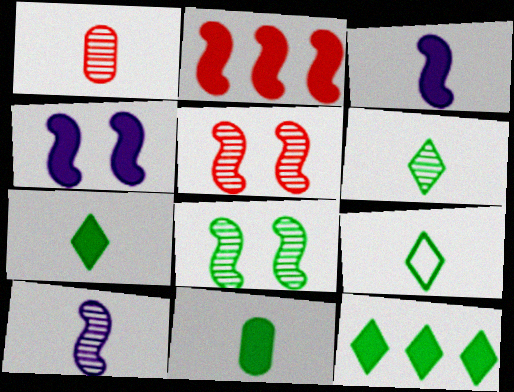[[1, 3, 9], 
[1, 6, 10], 
[6, 7, 9]]